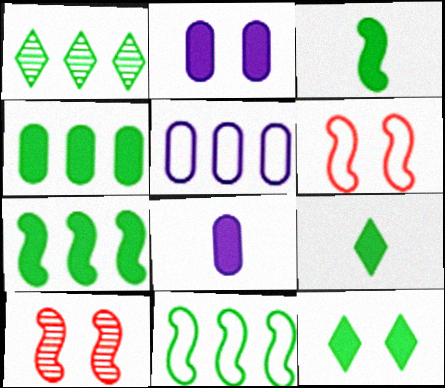[[1, 4, 11], 
[1, 6, 8], 
[3, 4, 12], 
[5, 9, 10]]